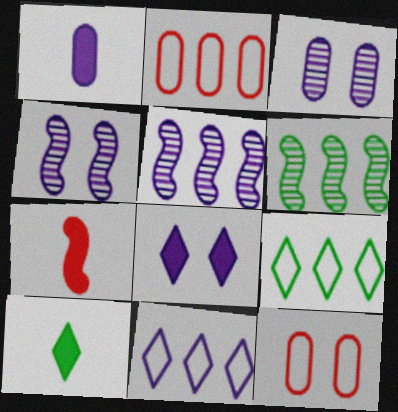[[1, 4, 11], 
[1, 7, 10], 
[2, 4, 10], 
[3, 7, 9], 
[5, 10, 12]]